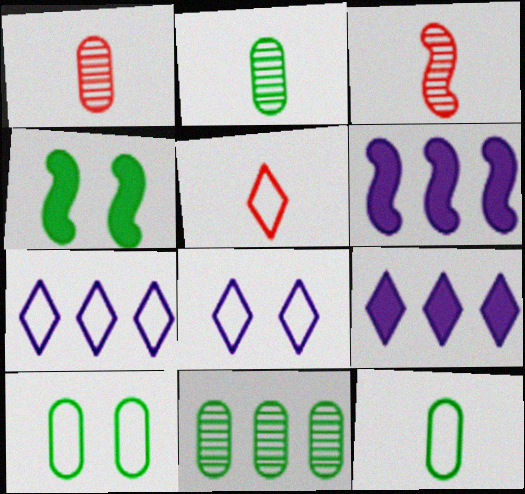[[1, 4, 7], 
[3, 9, 10]]